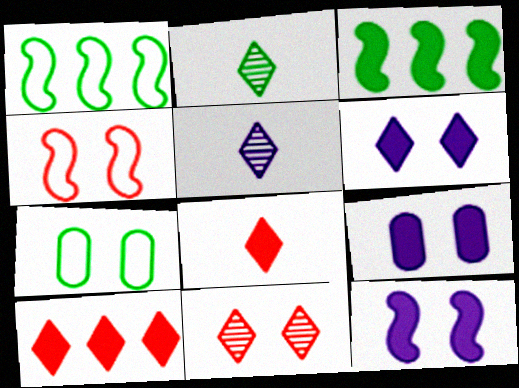[[2, 3, 7], 
[3, 8, 9], 
[6, 9, 12], 
[7, 11, 12]]